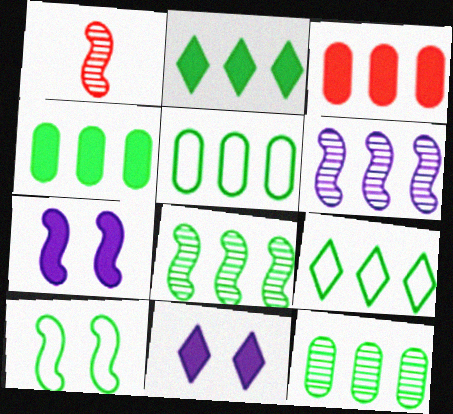[[1, 5, 11], 
[2, 5, 8], 
[3, 6, 9], 
[4, 5, 12], 
[4, 8, 9]]